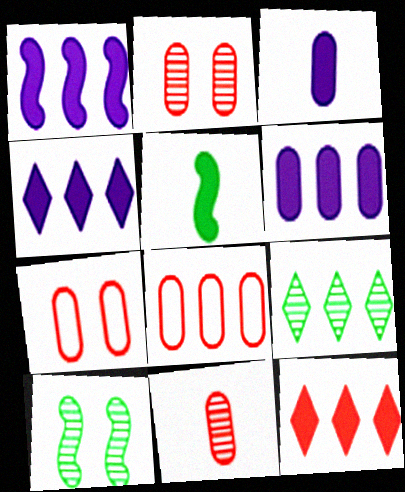[[1, 4, 6], 
[1, 8, 9]]